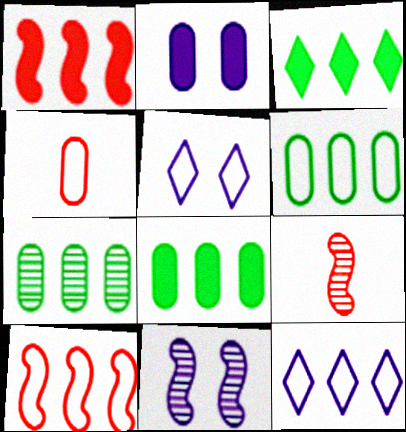[[1, 7, 12], 
[2, 4, 7], 
[2, 5, 11], 
[3, 4, 11], 
[5, 8, 9], 
[6, 7, 8], 
[6, 10, 12]]